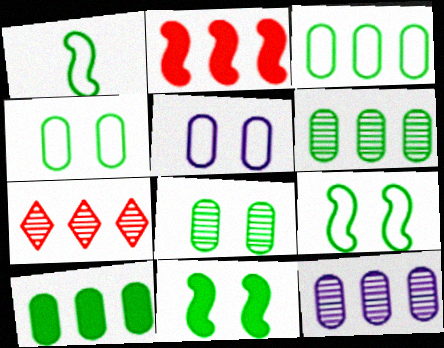[[3, 6, 10]]